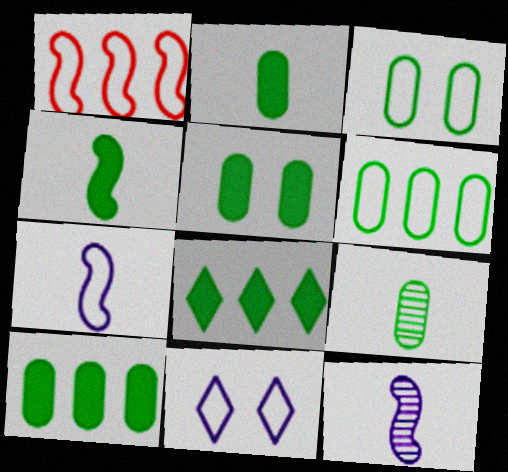[[2, 5, 10], 
[3, 9, 10], 
[4, 5, 8], 
[5, 6, 9]]